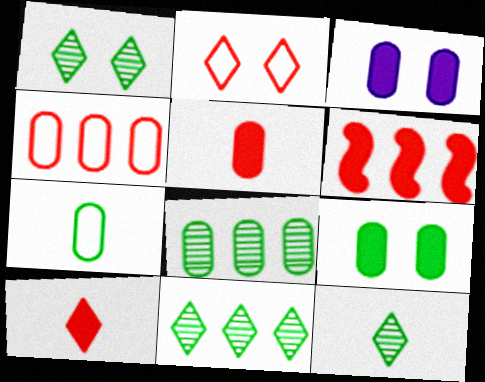[[1, 11, 12], 
[7, 8, 9]]